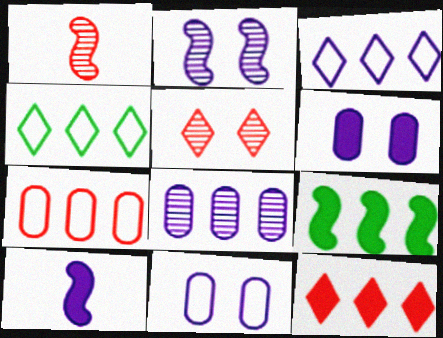[[1, 4, 6]]